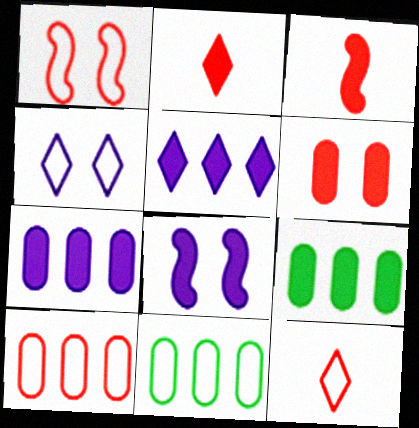[[1, 10, 12], 
[2, 8, 9]]